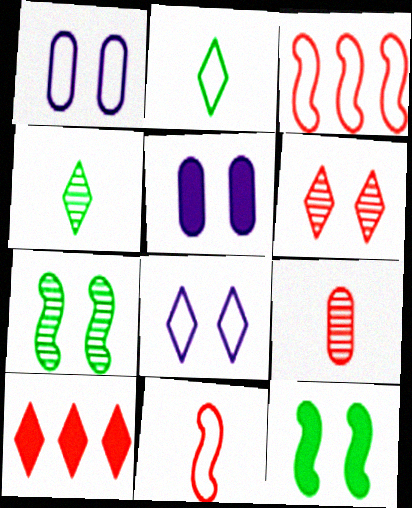[[1, 2, 3], 
[1, 6, 12], 
[3, 4, 5], 
[4, 8, 10]]